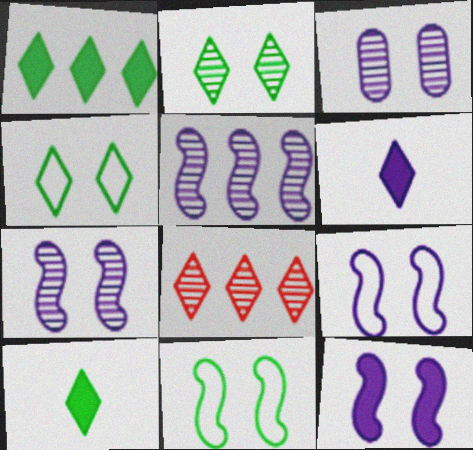[[4, 6, 8], 
[7, 9, 12]]